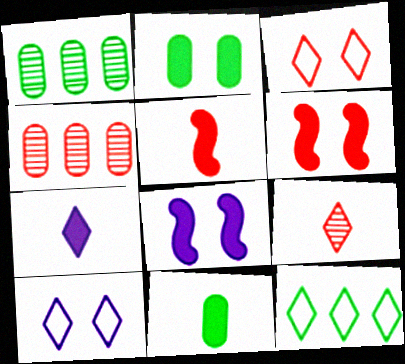[[1, 5, 10], 
[3, 4, 5], 
[5, 7, 11]]